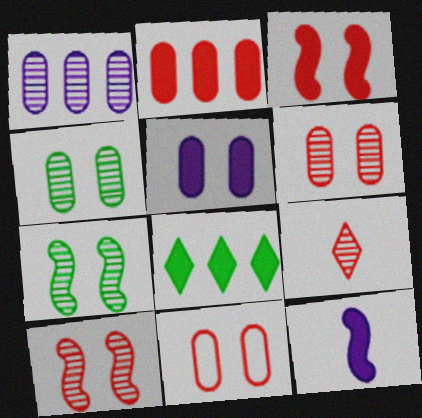[[1, 7, 9], 
[4, 5, 11]]